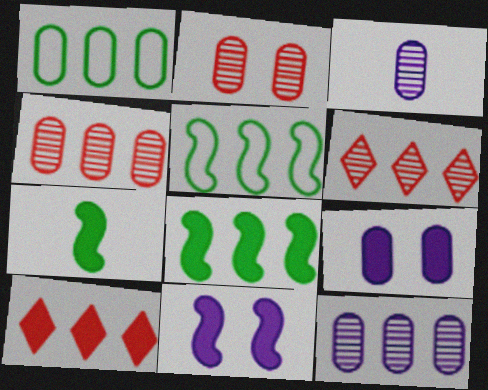[[5, 10, 12], 
[7, 9, 10]]